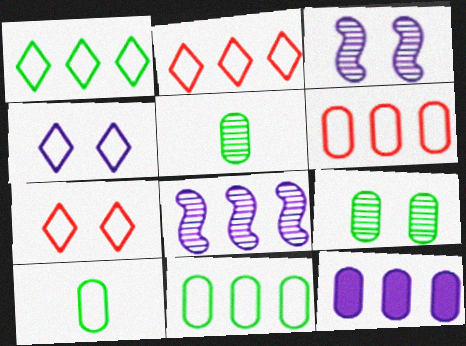[]